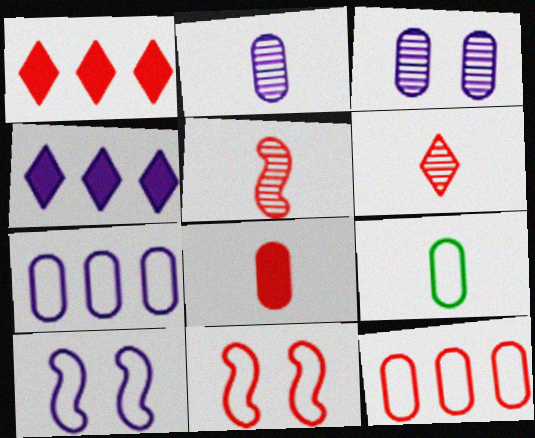[[2, 4, 10], 
[2, 8, 9]]